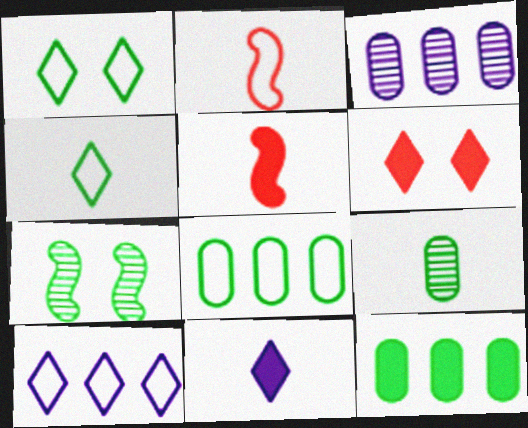[[1, 3, 5], 
[2, 9, 11], 
[4, 7, 12]]